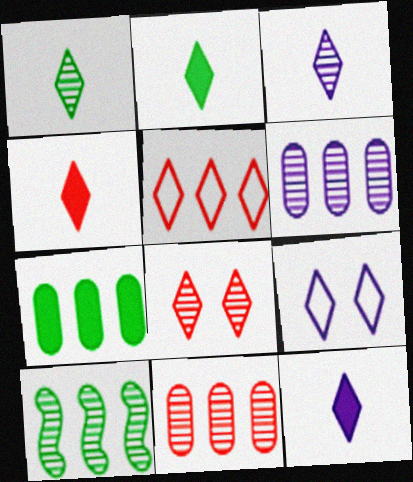[[2, 4, 12], 
[4, 5, 8]]